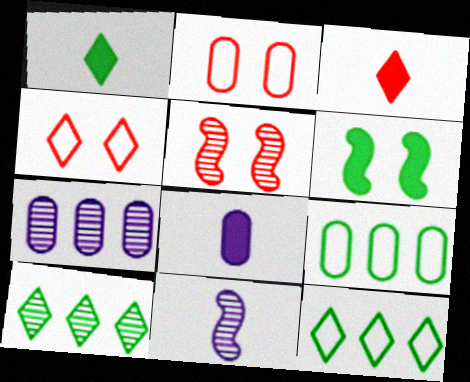[[5, 8, 12]]